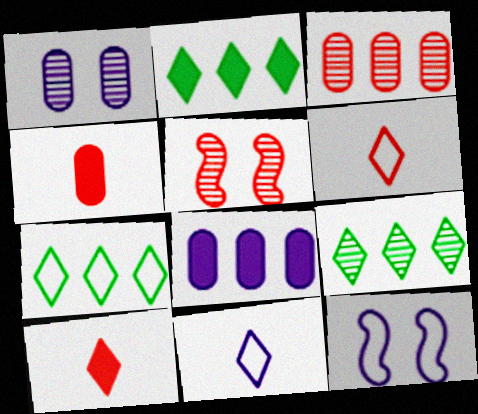[[2, 7, 9], 
[4, 9, 12]]